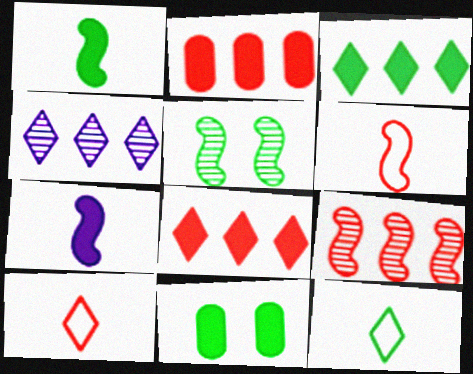[[1, 3, 11], 
[4, 6, 11], 
[7, 8, 11]]